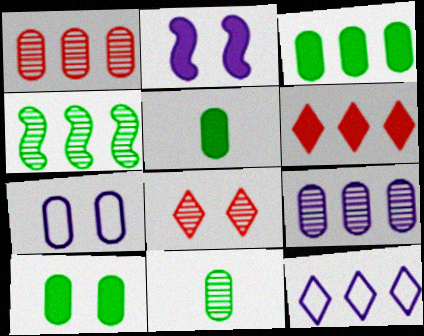[[1, 5, 7], 
[2, 5, 6], 
[3, 5, 10]]